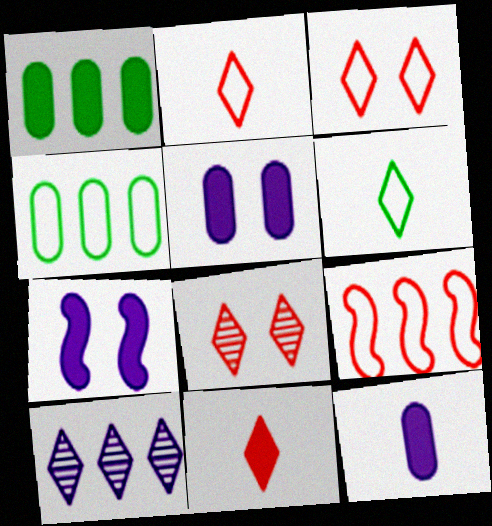[[1, 7, 11], 
[1, 9, 10]]